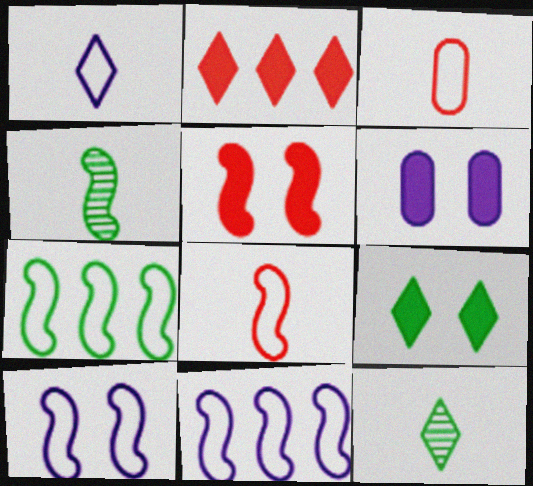[[4, 5, 11], 
[5, 6, 9], 
[7, 8, 10]]